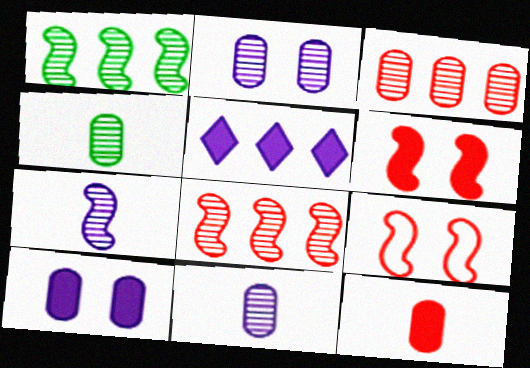[[2, 3, 4], 
[4, 5, 9]]